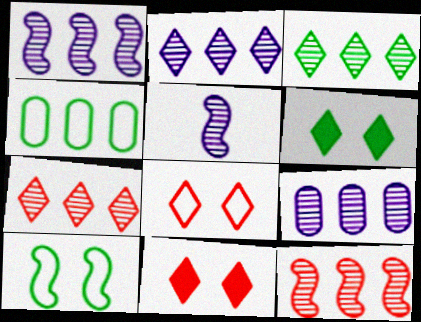[[1, 2, 9], 
[2, 3, 7], 
[3, 9, 12], 
[4, 5, 11]]